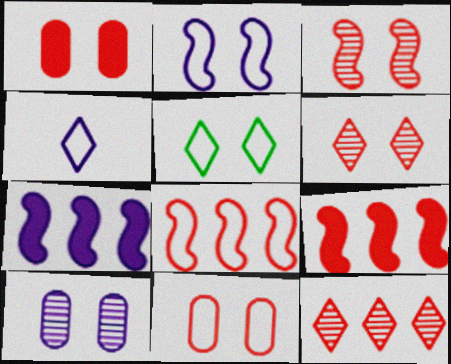[[2, 5, 11], 
[4, 7, 10]]